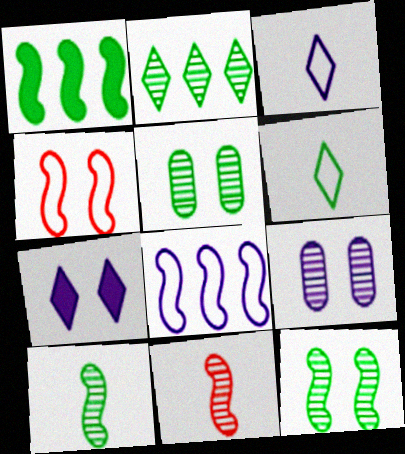[[1, 5, 6], 
[2, 5, 10], 
[2, 9, 11], 
[4, 5, 7]]